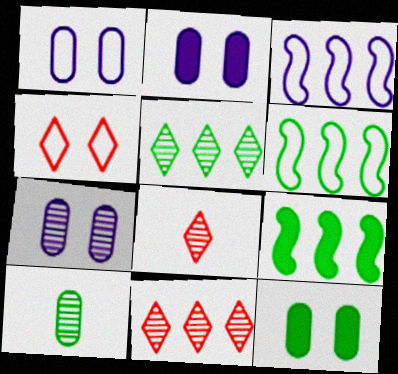[[1, 2, 7], 
[1, 8, 9], 
[2, 6, 8], 
[3, 8, 12]]